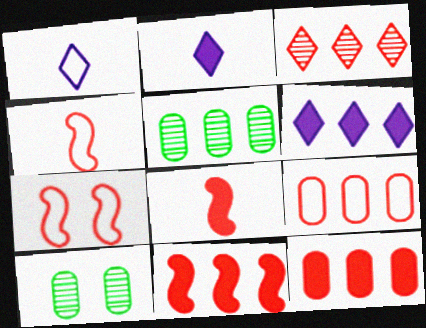[[1, 10, 11], 
[2, 5, 7], 
[3, 9, 11], 
[4, 6, 10]]